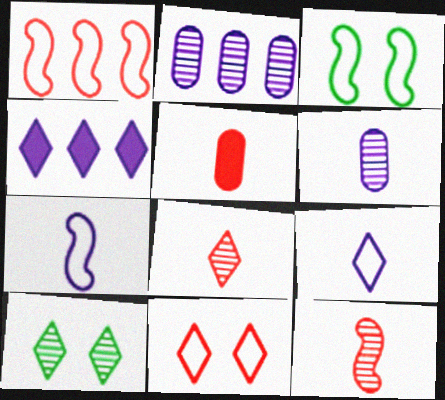[[1, 3, 7], 
[2, 10, 12]]